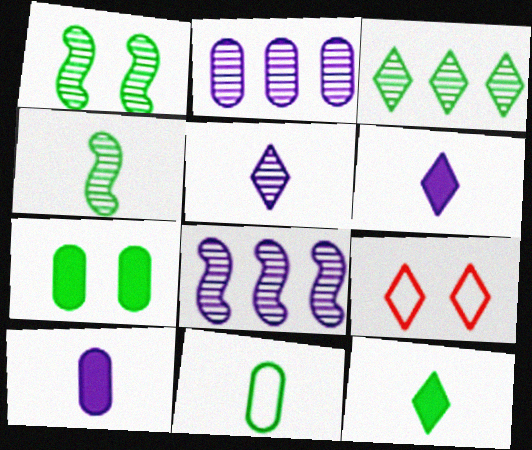[[3, 6, 9], 
[4, 11, 12]]